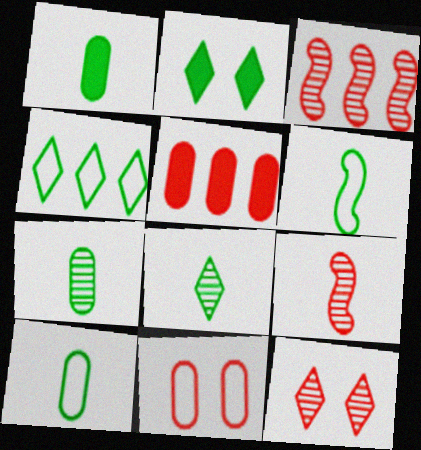[[1, 6, 8], 
[1, 7, 10], 
[2, 4, 8]]